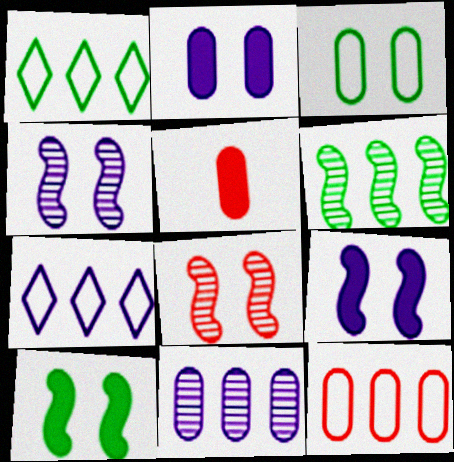[[1, 4, 5], 
[3, 5, 11]]